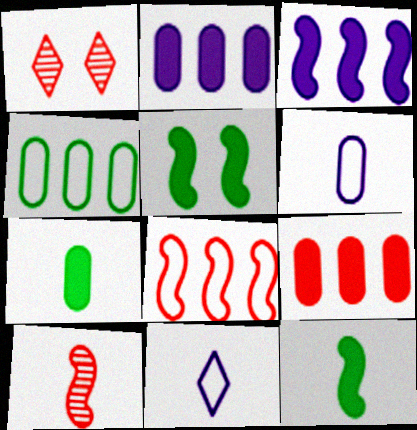[[7, 10, 11]]